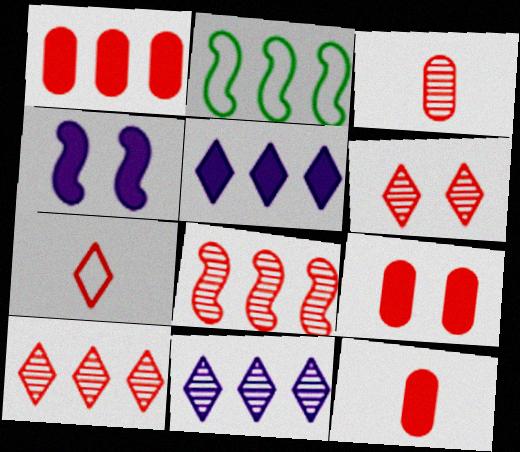[[1, 2, 11], 
[1, 9, 12], 
[3, 6, 8], 
[7, 8, 9]]